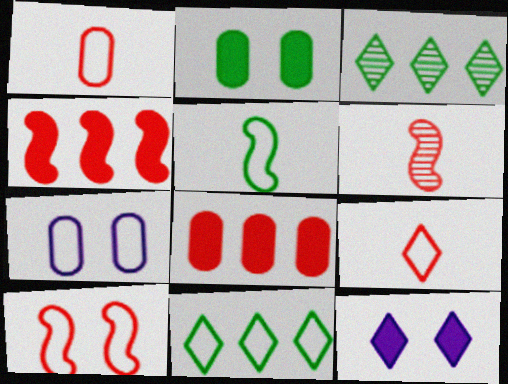[[2, 3, 5], 
[3, 9, 12], 
[4, 6, 10]]